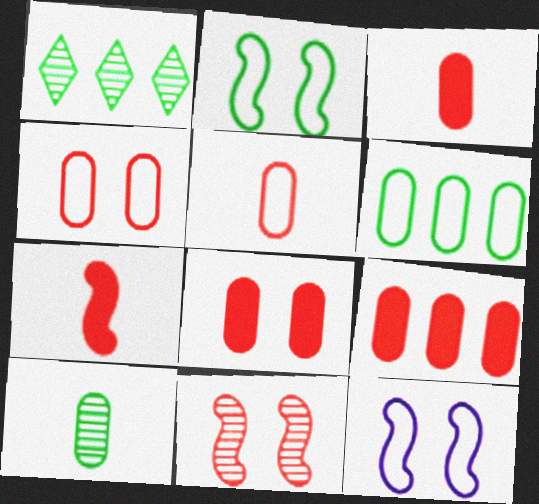[[1, 3, 12], 
[3, 8, 9]]